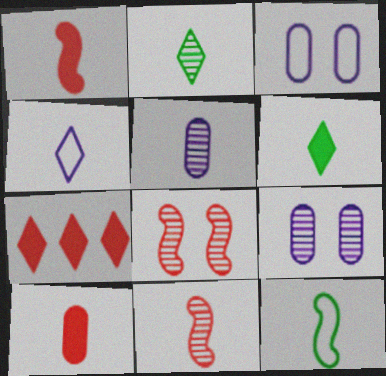[[2, 5, 11], 
[7, 9, 12]]